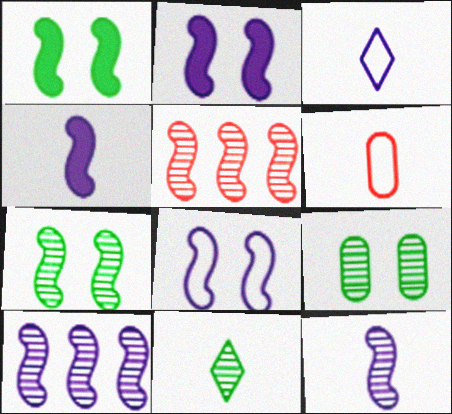[[4, 6, 11], 
[4, 8, 10], 
[5, 7, 12]]